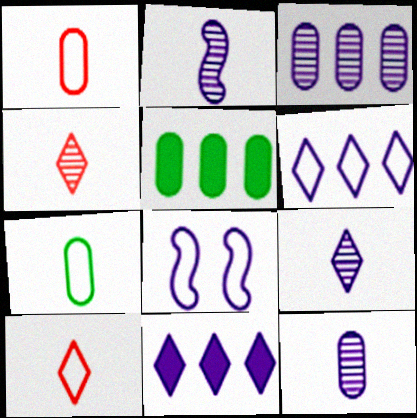[[2, 9, 12], 
[4, 5, 8], 
[8, 11, 12]]